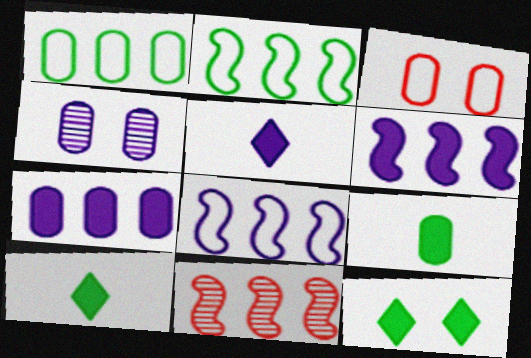[[2, 6, 11], 
[4, 5, 8]]